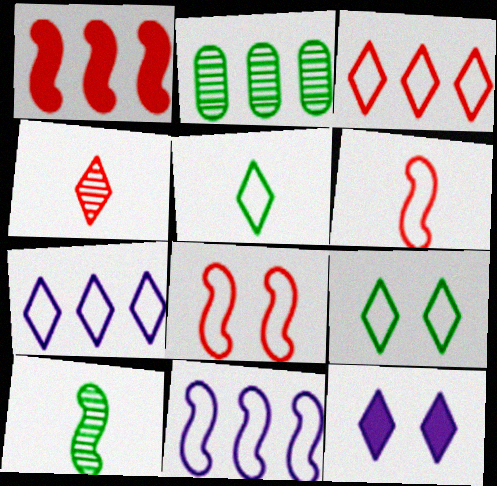[[1, 2, 7], 
[2, 6, 12]]